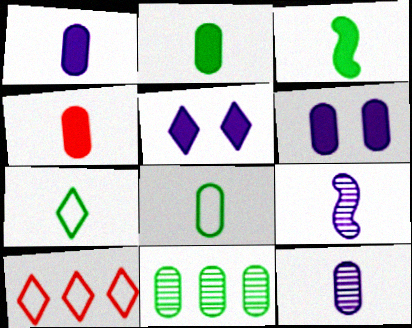[[1, 2, 4], 
[4, 7, 9], 
[4, 8, 12]]